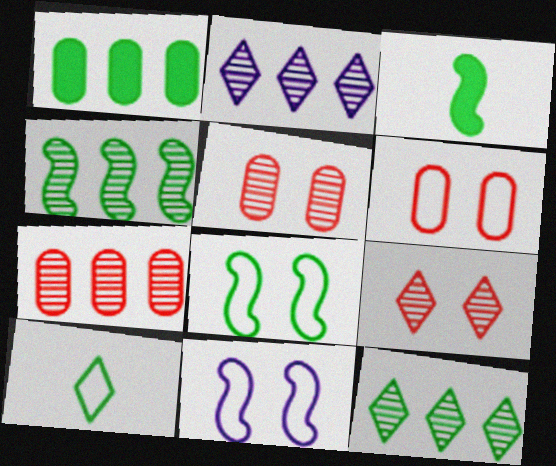[[2, 3, 6], 
[2, 4, 7], 
[3, 4, 8]]